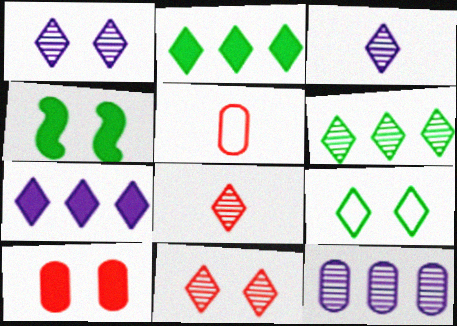[[1, 6, 8], 
[3, 6, 11], 
[7, 8, 9]]